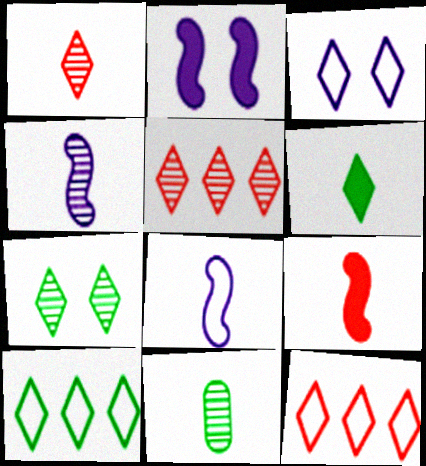[[1, 4, 11], 
[2, 11, 12], 
[3, 5, 6], 
[6, 7, 10]]